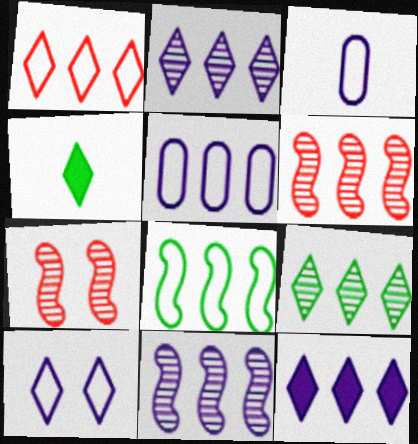[[1, 5, 8], 
[1, 9, 12], 
[4, 5, 7], 
[5, 11, 12]]